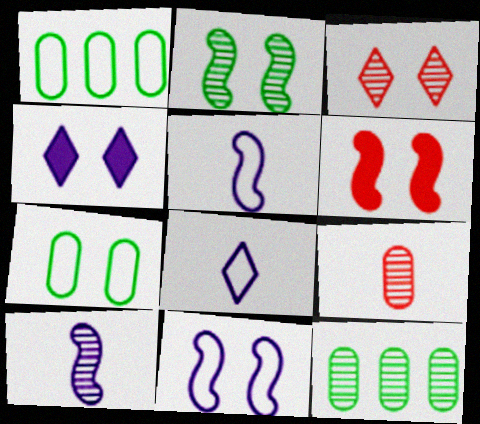[[2, 6, 11], 
[3, 10, 12], 
[6, 8, 12]]